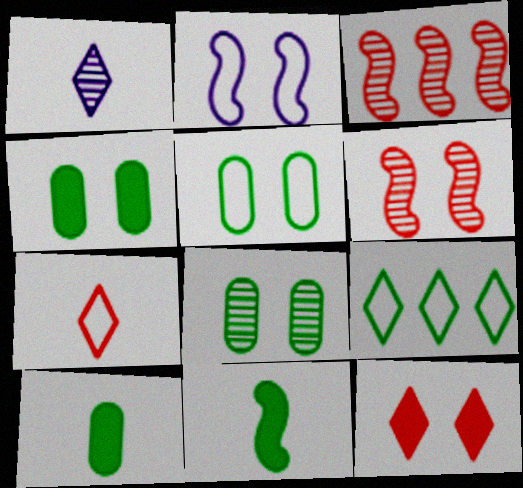[[1, 3, 8], 
[1, 9, 12], 
[2, 3, 11], 
[2, 8, 12], 
[4, 5, 8], 
[8, 9, 11]]